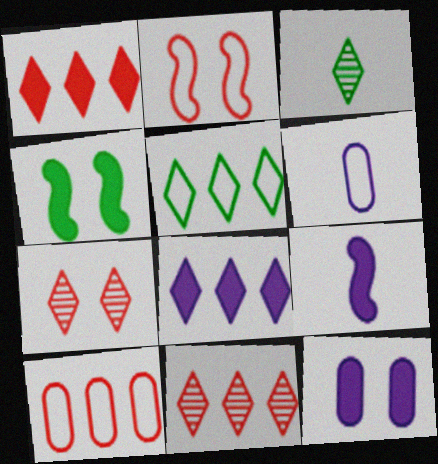[[2, 5, 6], 
[4, 6, 11], 
[5, 8, 11], 
[8, 9, 12]]